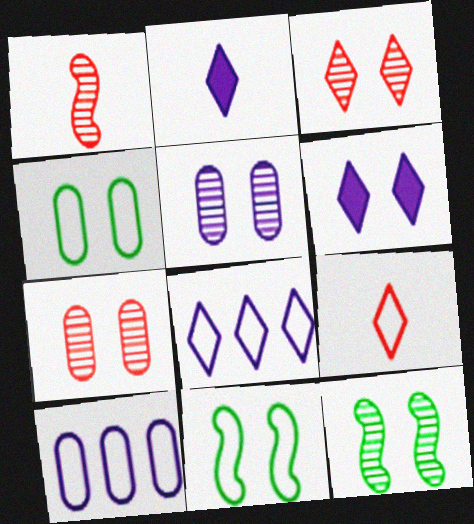[[3, 5, 12], 
[6, 7, 11], 
[9, 10, 11]]